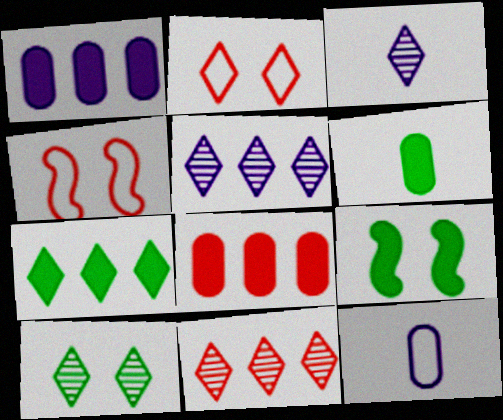[[2, 3, 7], 
[3, 10, 11], 
[4, 5, 6], 
[6, 7, 9], 
[9, 11, 12]]